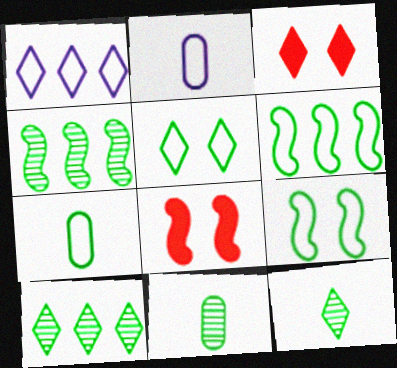[[1, 3, 12], 
[1, 8, 11], 
[2, 3, 4], 
[2, 8, 10], 
[5, 6, 7]]